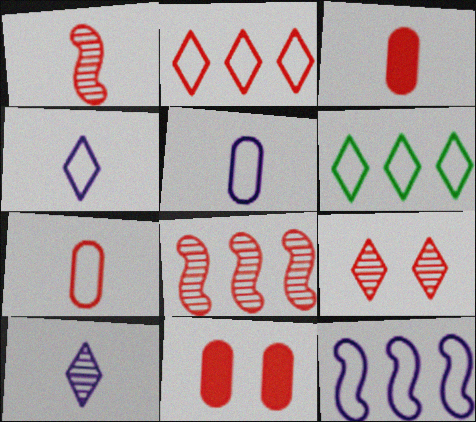[[1, 2, 11]]